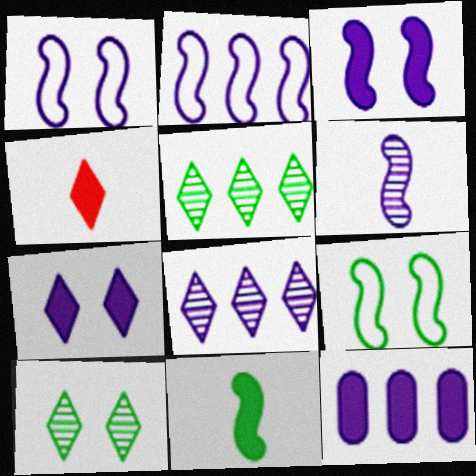[[2, 3, 6], 
[2, 8, 12]]